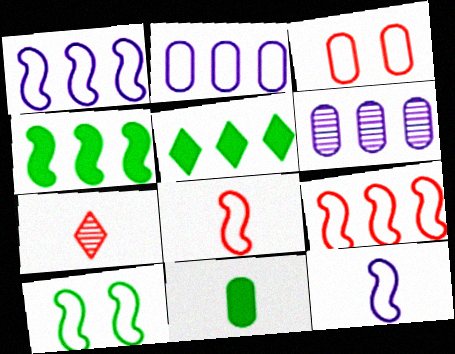[[1, 8, 10], 
[3, 6, 11], 
[5, 6, 9], 
[7, 11, 12], 
[9, 10, 12]]